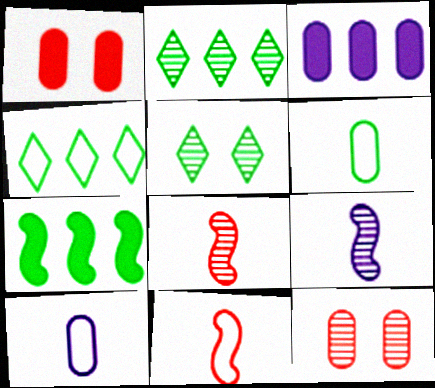[[1, 4, 9], 
[2, 9, 12], 
[3, 5, 11], 
[3, 6, 12], 
[5, 6, 7]]